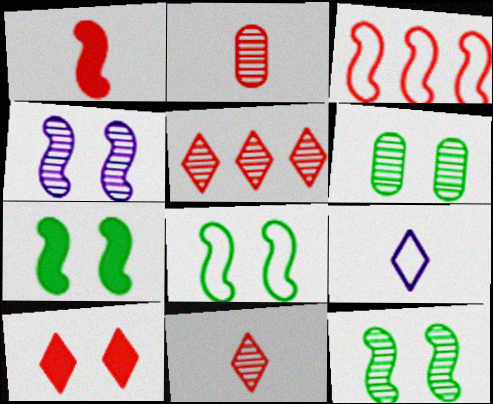[[2, 3, 10], 
[7, 8, 12]]